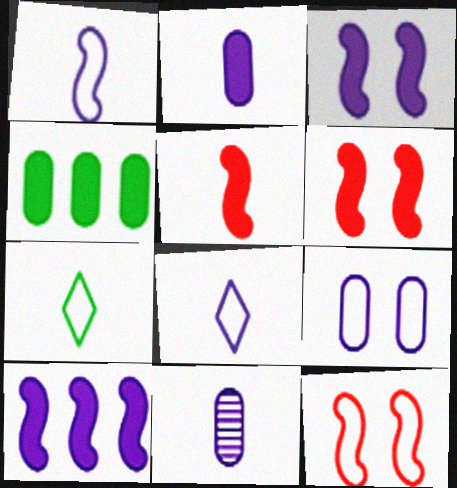[[5, 7, 11]]